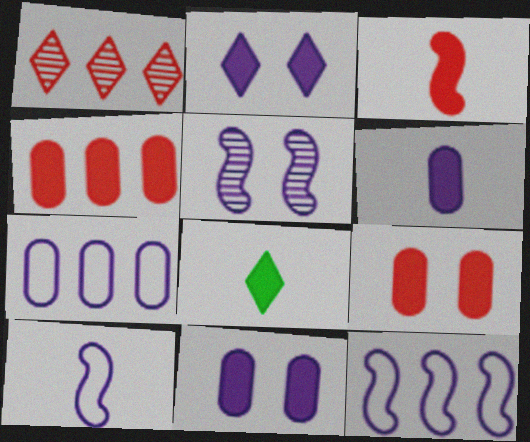[[3, 6, 8]]